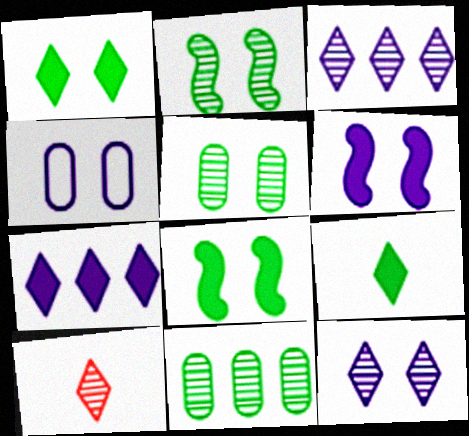[[4, 6, 12]]